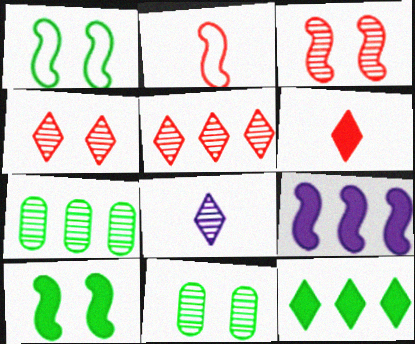[[3, 7, 8]]